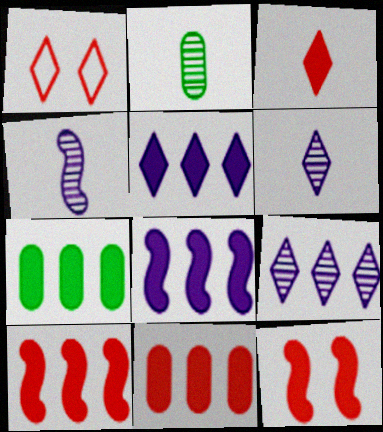[[1, 2, 8], 
[1, 4, 7], 
[3, 11, 12], 
[5, 7, 10]]